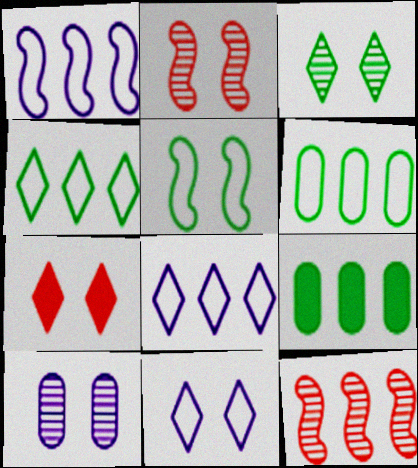[[2, 3, 10], 
[3, 7, 11], 
[5, 7, 10], 
[8, 9, 12]]